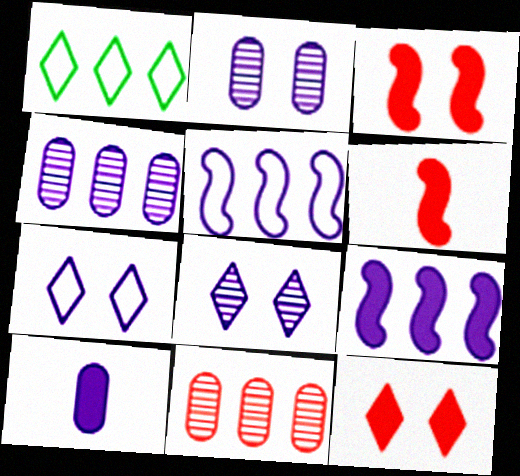[[1, 2, 6], 
[1, 9, 11], 
[5, 8, 10]]